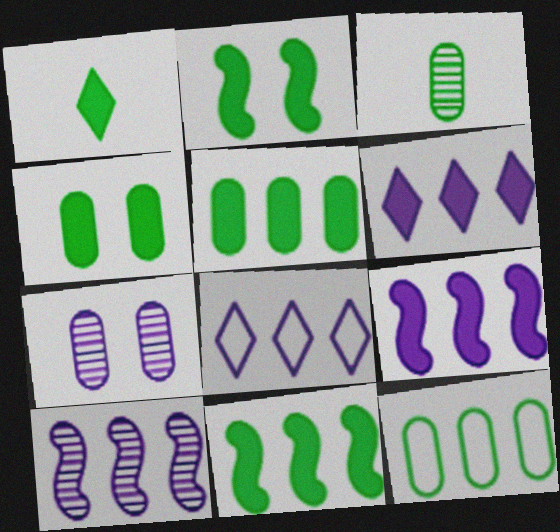[[1, 2, 5], 
[1, 4, 11], 
[3, 4, 12]]